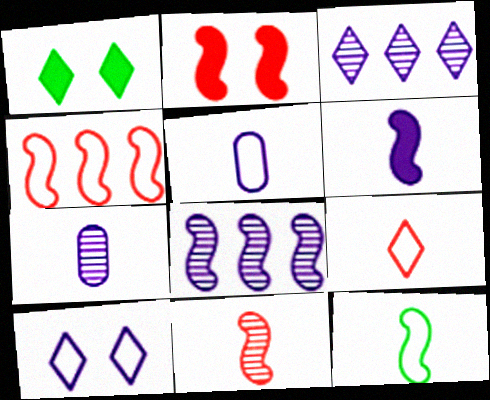[[1, 3, 9], 
[1, 4, 7], 
[2, 4, 11], 
[2, 8, 12], 
[5, 9, 12], 
[6, 11, 12]]